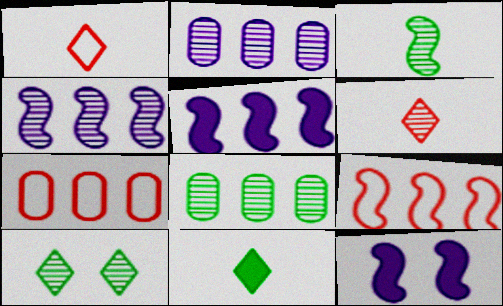[[1, 8, 12], 
[3, 8, 10], 
[3, 9, 12]]